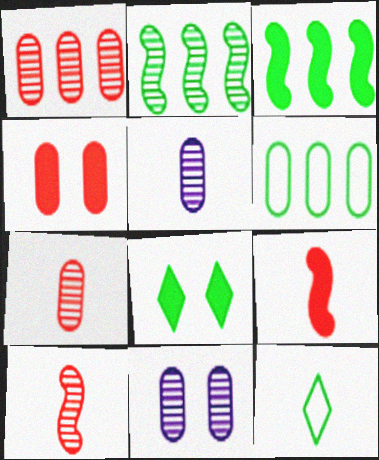[[4, 5, 6], 
[5, 9, 12]]